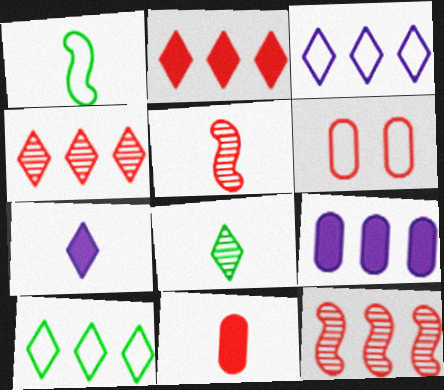[[1, 3, 6], 
[2, 5, 6], 
[9, 10, 12]]